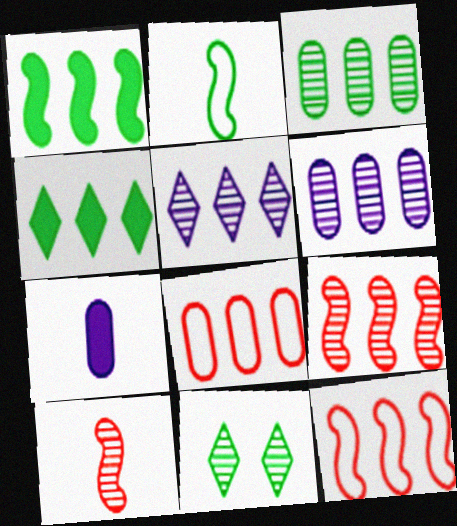[[1, 5, 8], 
[3, 5, 9], 
[4, 6, 12], 
[6, 10, 11], 
[7, 11, 12]]